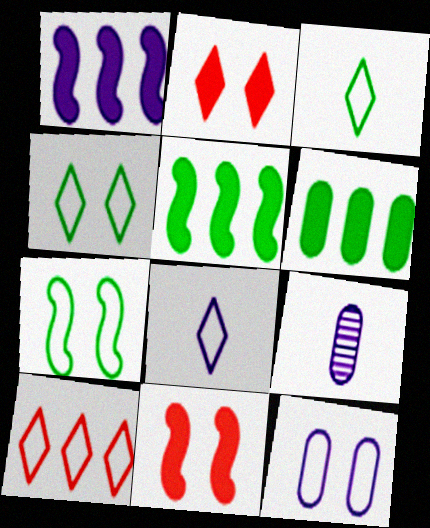[[4, 8, 10]]